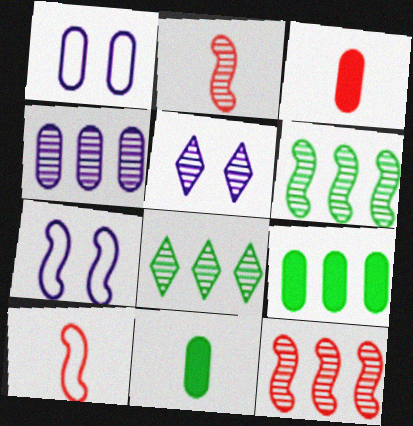[[3, 7, 8], 
[4, 8, 12], 
[5, 9, 10]]